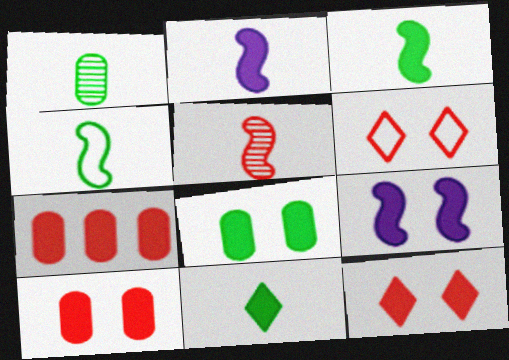[[1, 4, 11], 
[2, 4, 5], 
[5, 6, 7], 
[7, 9, 11], 
[8, 9, 12]]